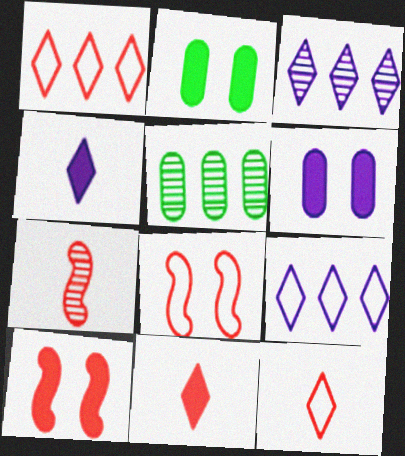[[2, 7, 9], 
[4, 5, 8]]